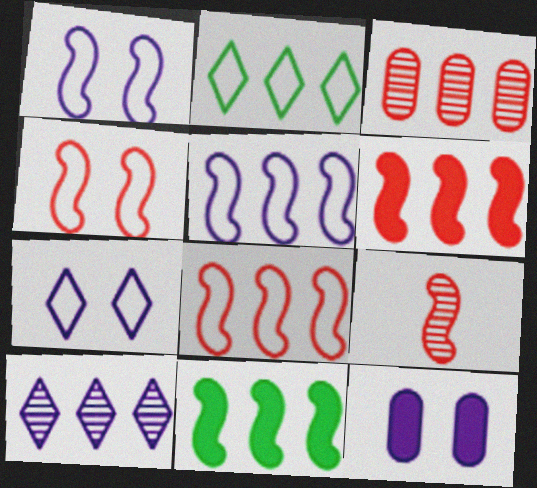[[1, 9, 11], 
[2, 9, 12], 
[4, 6, 9]]